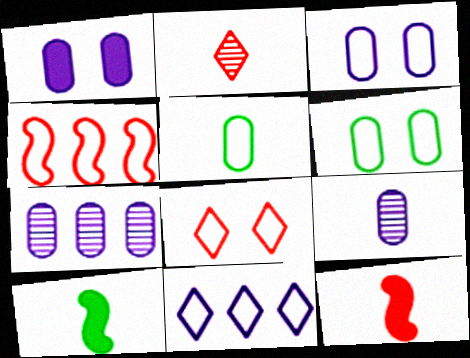[[7, 8, 10]]